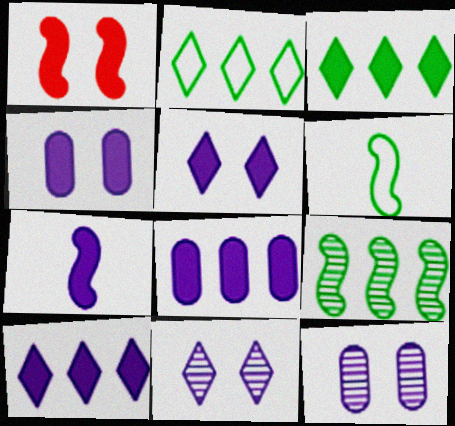[[4, 7, 10], 
[5, 7, 8]]